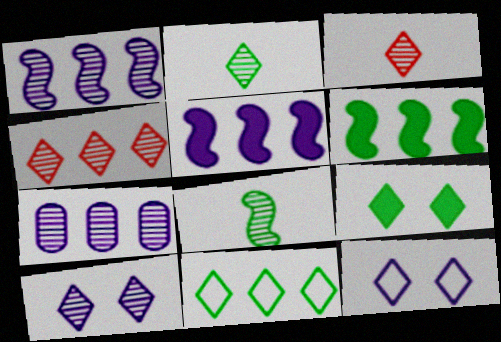[[2, 4, 10], 
[2, 9, 11]]